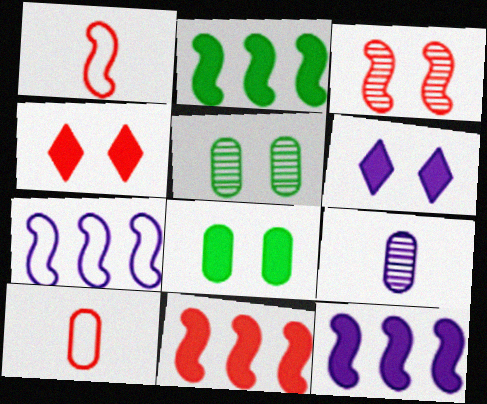[[1, 3, 11], 
[2, 11, 12], 
[6, 7, 9]]